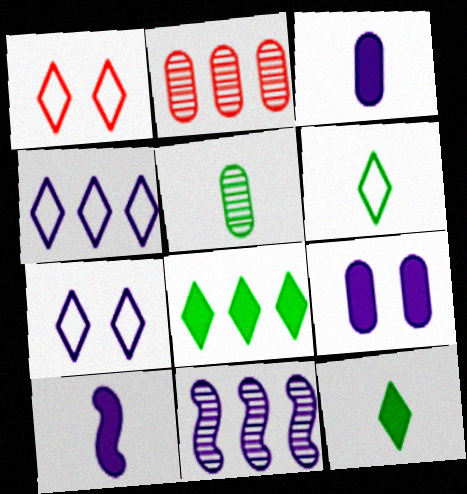[[1, 4, 6], 
[3, 7, 11]]